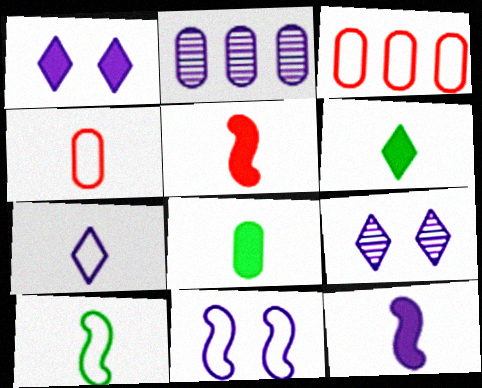[[4, 7, 10]]